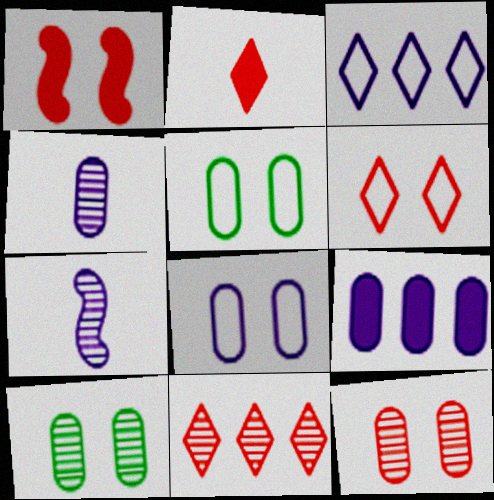[[1, 6, 12], 
[2, 6, 11], 
[4, 8, 9], 
[7, 10, 11]]